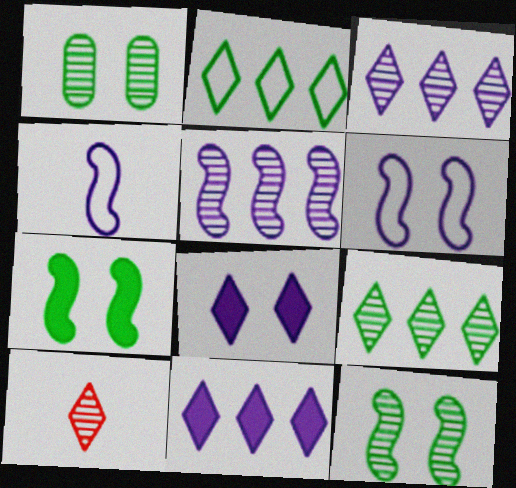[[1, 5, 10], 
[2, 8, 10]]